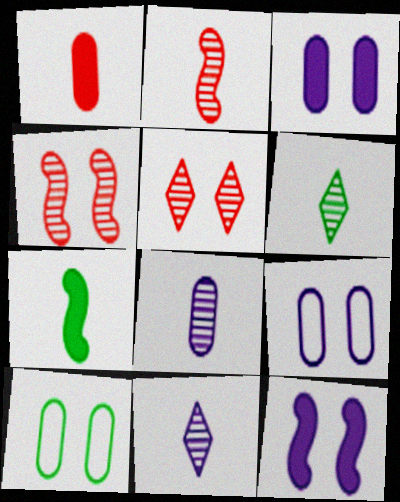[[2, 6, 8], 
[5, 10, 12]]